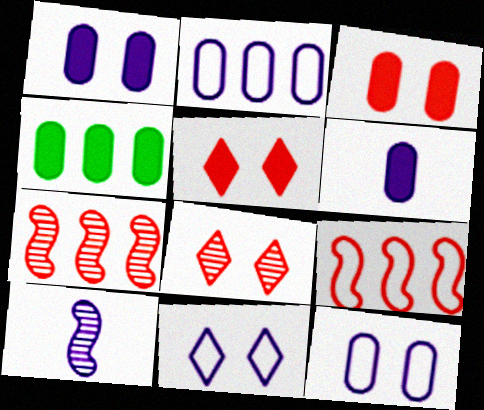[[3, 4, 6]]